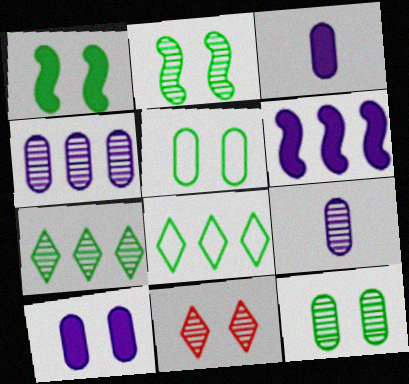[]